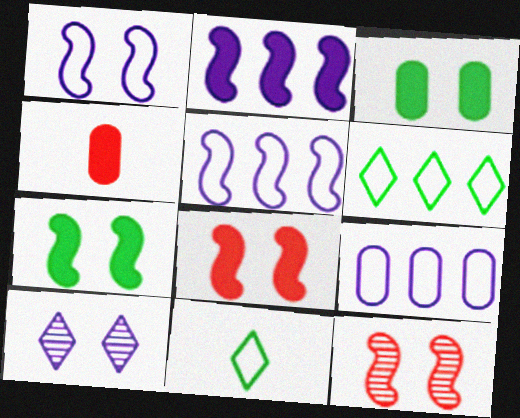[[1, 7, 12]]